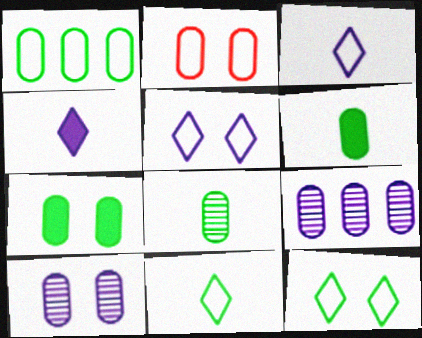[[1, 7, 8], 
[2, 6, 9], 
[2, 7, 10]]